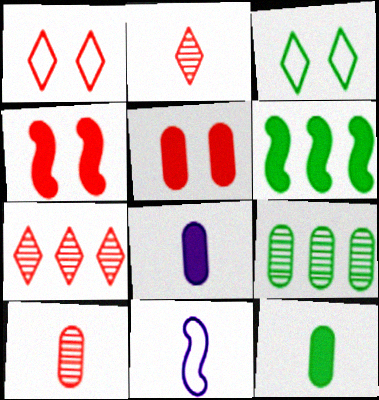[[2, 11, 12]]